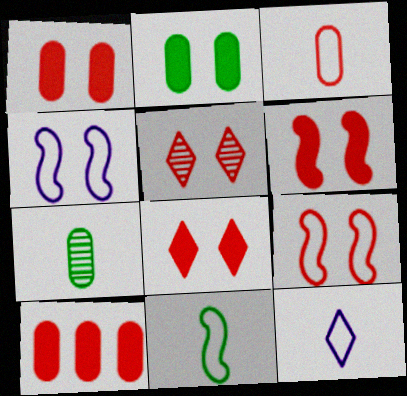[[1, 5, 9], 
[1, 6, 8], 
[2, 4, 5], 
[3, 11, 12]]